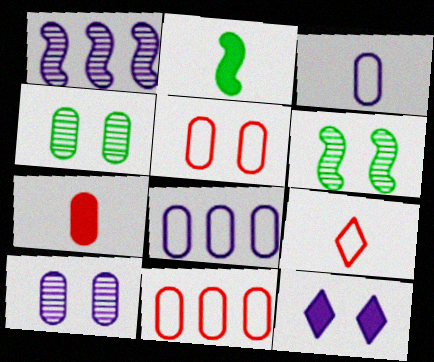[[1, 3, 12], 
[4, 7, 8], 
[5, 6, 12]]